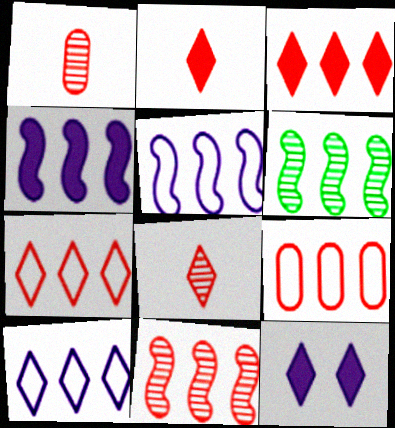[[3, 9, 11]]